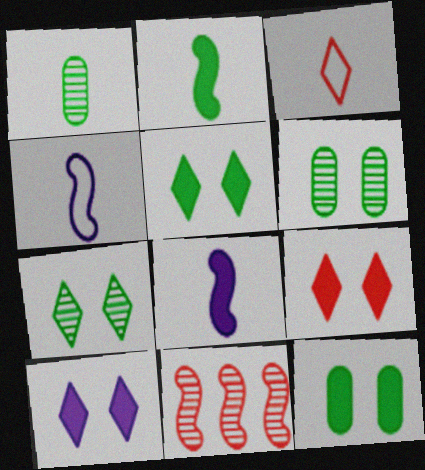[[1, 3, 8], 
[5, 9, 10]]